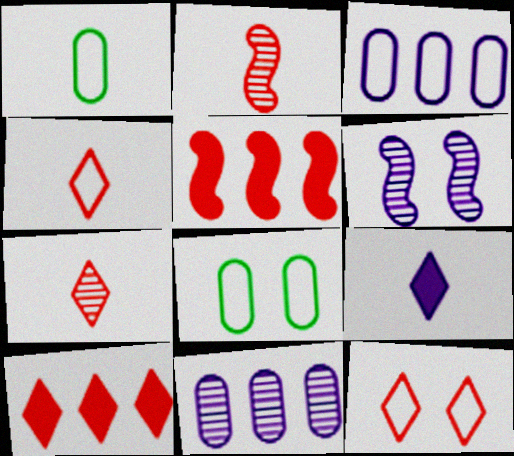[[1, 2, 9], 
[1, 6, 10], 
[3, 6, 9], 
[7, 10, 12]]